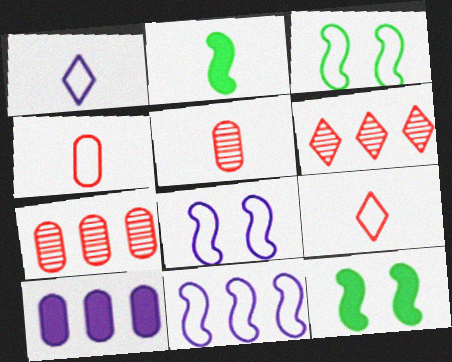[[1, 2, 5], 
[1, 7, 12]]